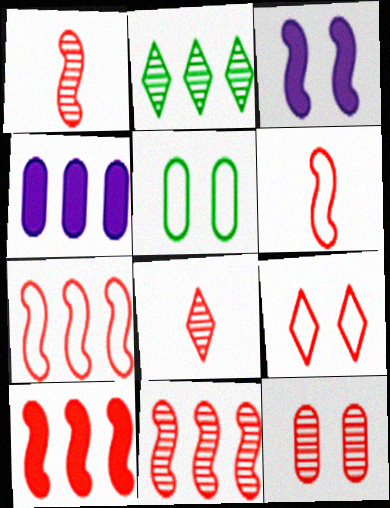[[2, 4, 7], 
[7, 10, 11], 
[8, 11, 12]]